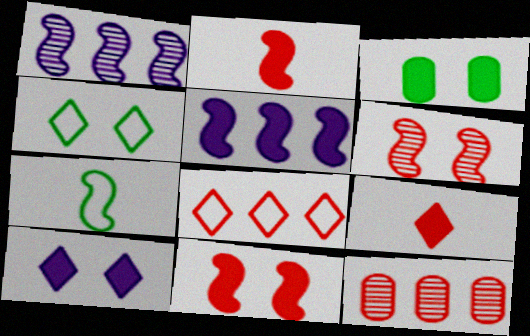[[1, 7, 11], 
[3, 5, 9], 
[3, 10, 11], 
[5, 6, 7], 
[7, 10, 12]]